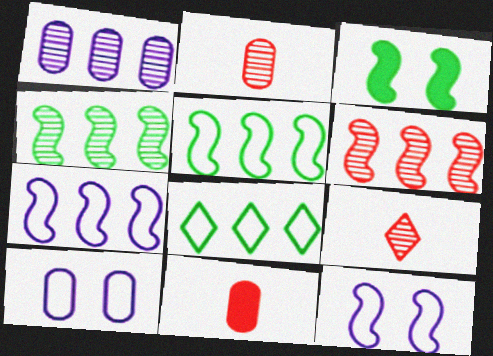[]